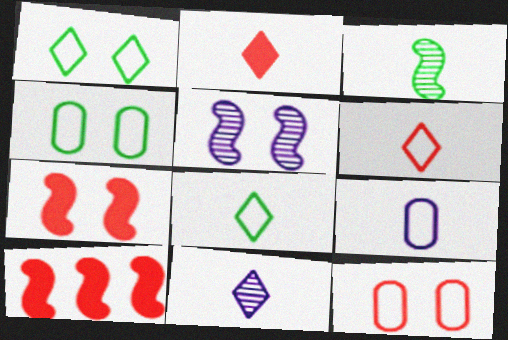[[2, 3, 9], 
[2, 8, 11], 
[4, 10, 11]]